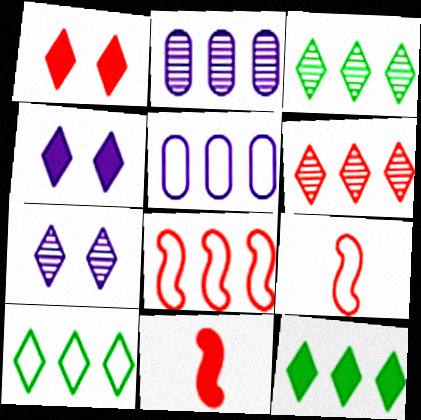[[2, 8, 12], 
[3, 10, 12], 
[5, 8, 10]]